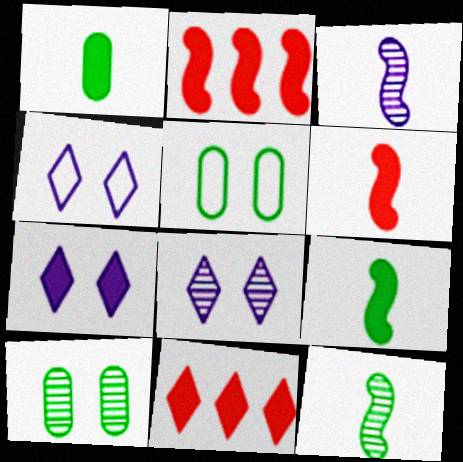[[1, 2, 7], 
[3, 5, 11], 
[4, 7, 8]]